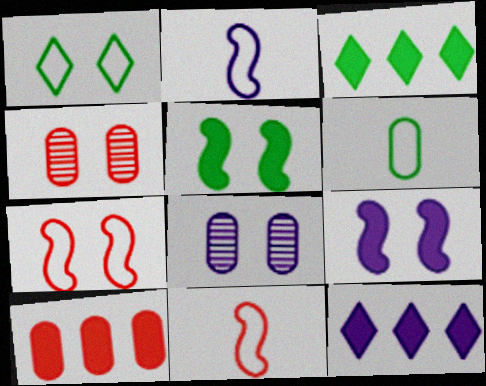[[1, 4, 9], 
[2, 3, 4], 
[2, 8, 12], 
[3, 8, 11], 
[6, 8, 10]]